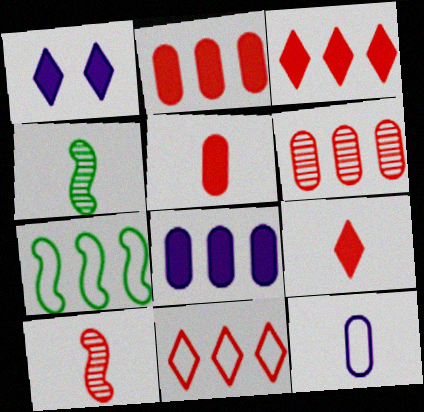[[4, 9, 12]]